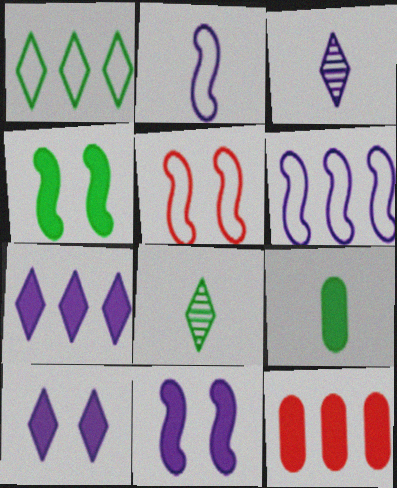[]